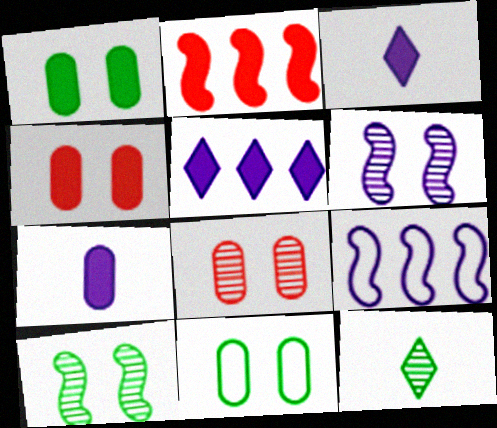[[1, 2, 3], 
[4, 9, 12]]